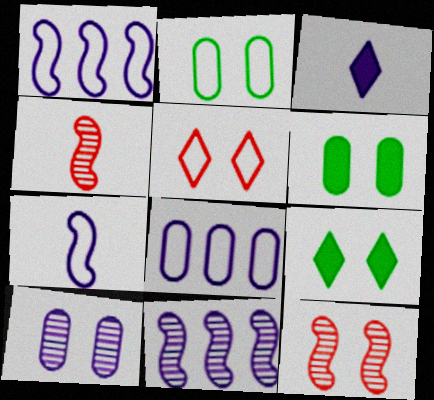[[1, 3, 10], 
[4, 8, 9]]